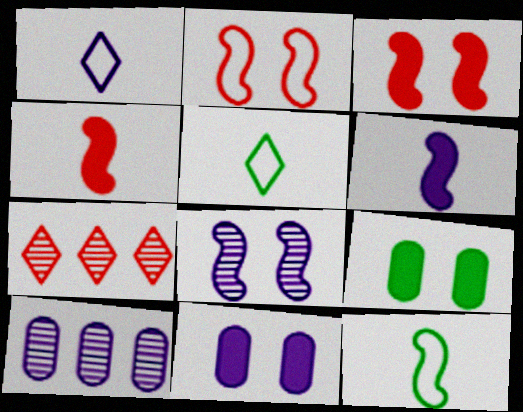[[3, 5, 10], 
[7, 11, 12]]